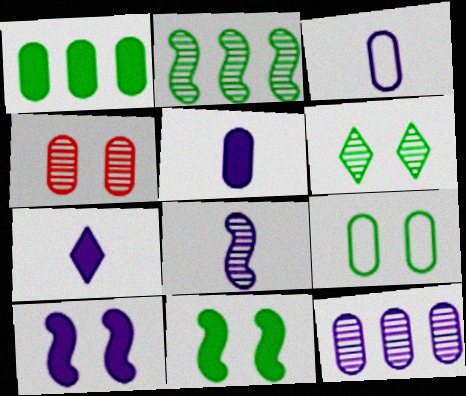[[1, 3, 4], 
[3, 7, 8], 
[6, 9, 11]]